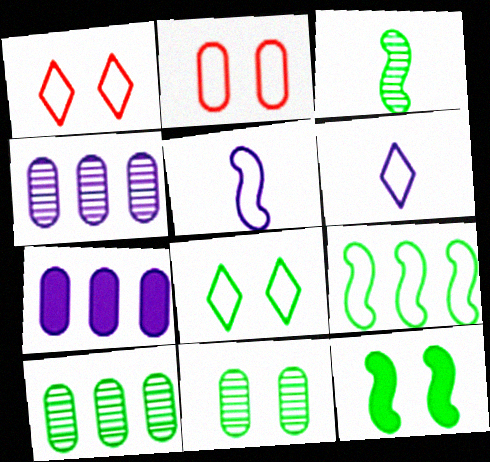[[1, 3, 7], 
[2, 6, 9], 
[3, 9, 12], 
[8, 11, 12]]